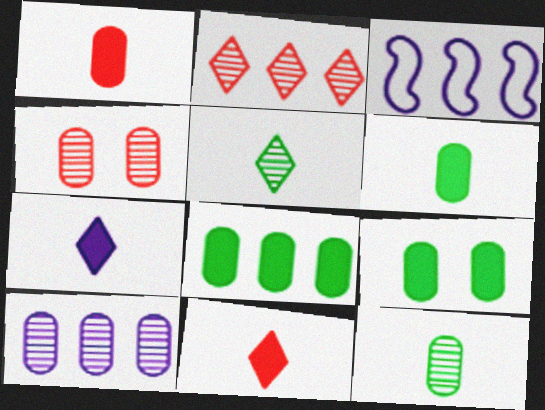[[2, 3, 8], 
[4, 10, 12], 
[6, 8, 9]]